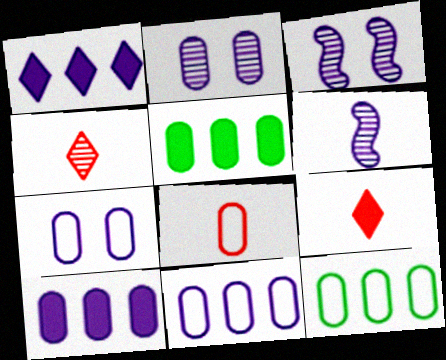[[1, 6, 7], 
[2, 5, 8], 
[3, 9, 12], 
[7, 8, 12]]